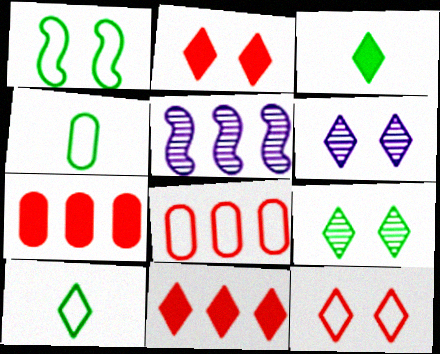[[2, 4, 5], 
[6, 10, 11]]